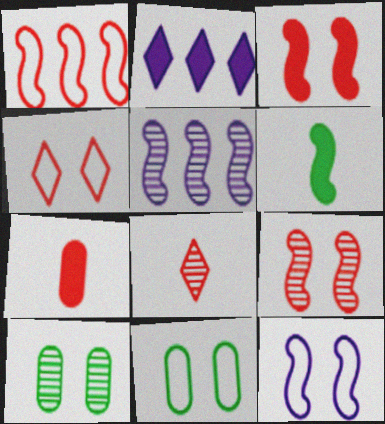[[4, 11, 12], 
[5, 8, 10]]